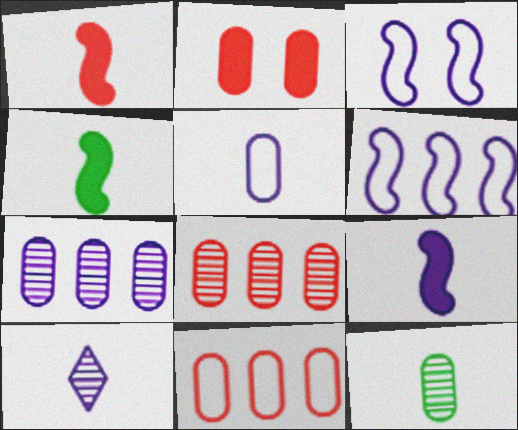[[1, 4, 9], 
[5, 9, 10]]